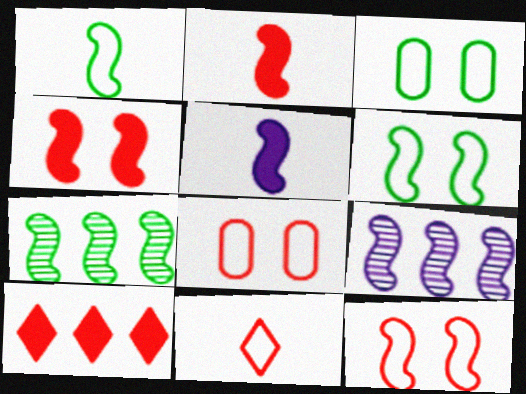[[1, 4, 9], 
[2, 6, 9], 
[5, 7, 12]]